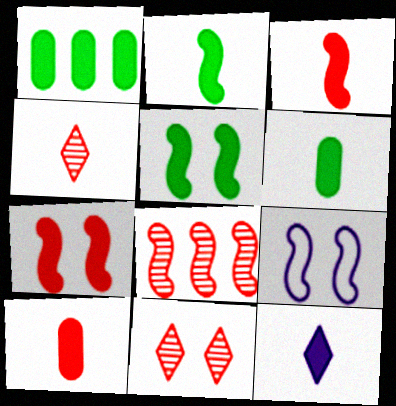[[1, 4, 9], 
[1, 7, 12], 
[2, 8, 9], 
[2, 10, 12], 
[3, 6, 12]]